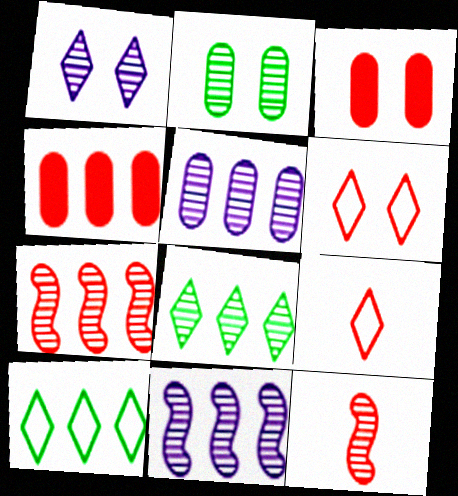[[3, 7, 9], 
[4, 6, 12], 
[4, 10, 11], 
[5, 7, 8]]